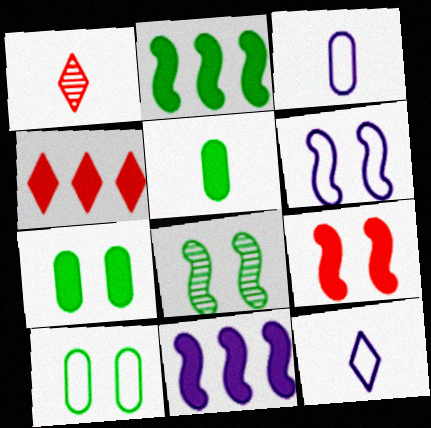[[1, 10, 11], 
[3, 4, 8], 
[6, 8, 9]]